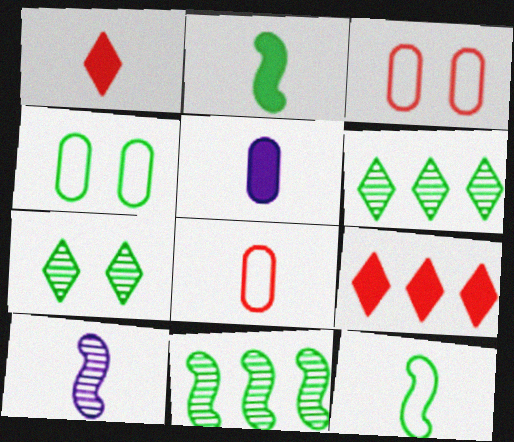[[1, 2, 5], 
[2, 4, 6], 
[4, 9, 10]]